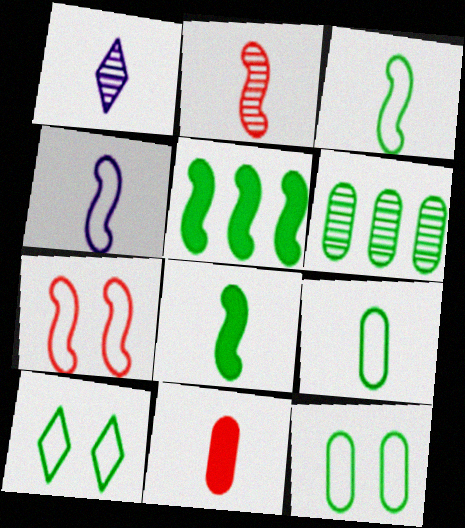[[1, 3, 11], 
[2, 4, 8], 
[6, 8, 10]]